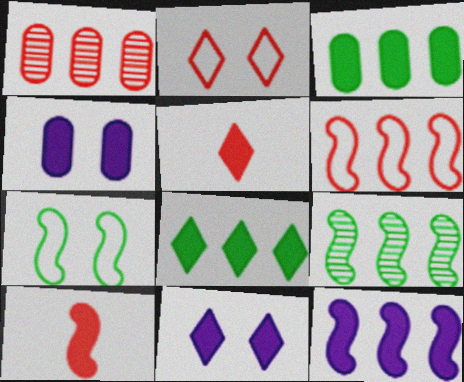[[1, 2, 10], 
[3, 10, 11], 
[4, 8, 10], 
[5, 8, 11], 
[6, 9, 12]]